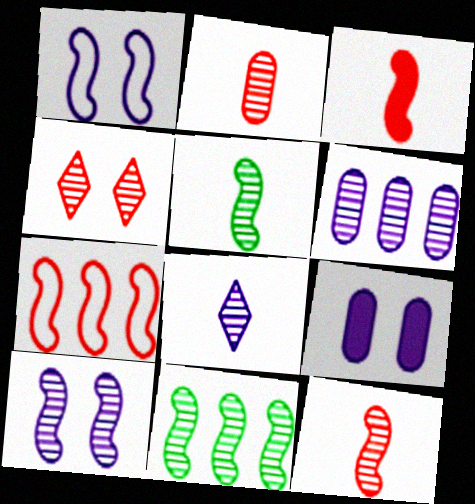[[1, 3, 11], 
[2, 5, 8], 
[4, 5, 6], 
[6, 8, 10], 
[10, 11, 12]]